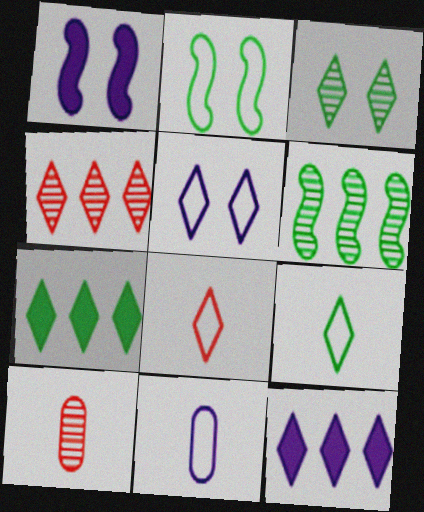[[2, 10, 12], 
[3, 7, 9], 
[3, 8, 12]]